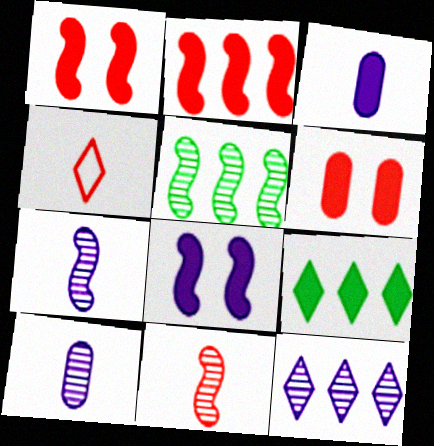[[1, 3, 9]]